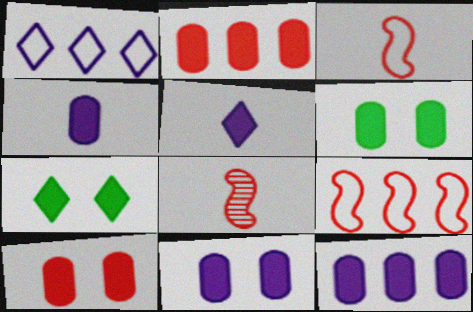[[1, 6, 8], 
[2, 4, 6], 
[4, 11, 12], 
[6, 10, 11]]